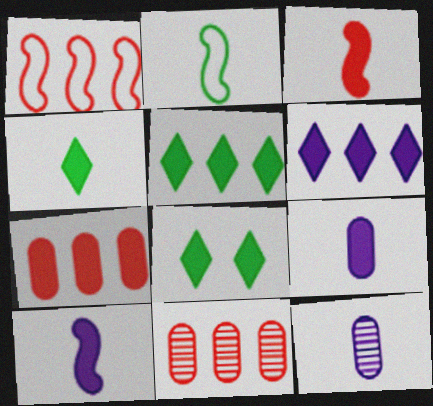[[1, 8, 12], 
[3, 4, 9], 
[4, 5, 8], 
[7, 8, 10]]